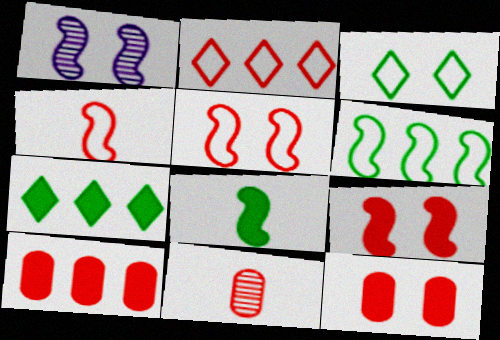[[1, 3, 12], 
[2, 9, 11]]